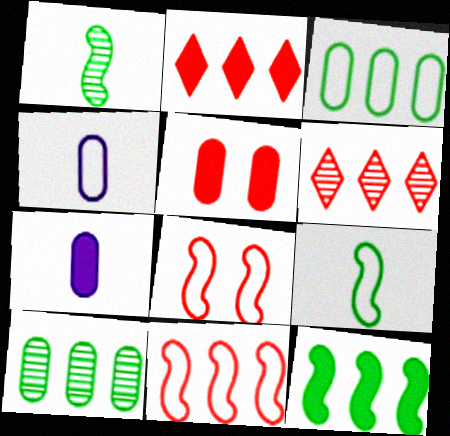[[4, 5, 10]]